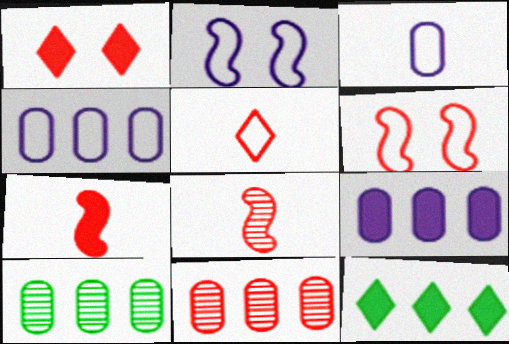[]